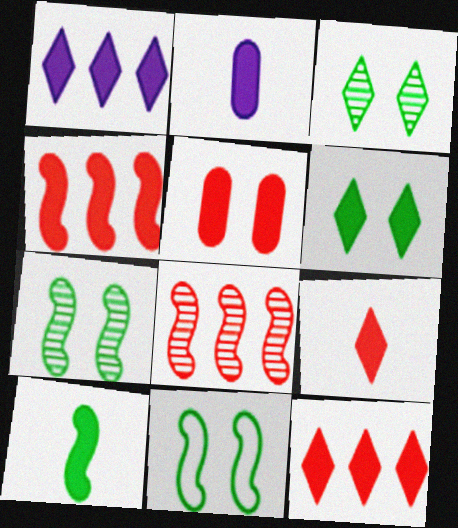[[1, 5, 10], 
[1, 6, 9], 
[2, 4, 6], 
[2, 9, 10], 
[4, 5, 9]]